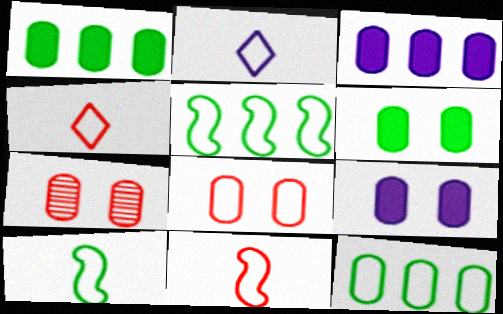[[2, 5, 8]]